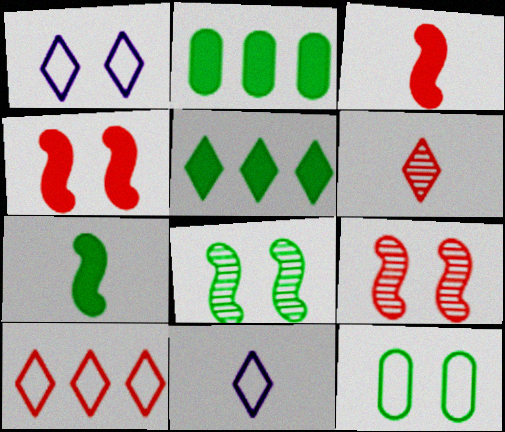[[1, 5, 6], 
[2, 9, 11]]